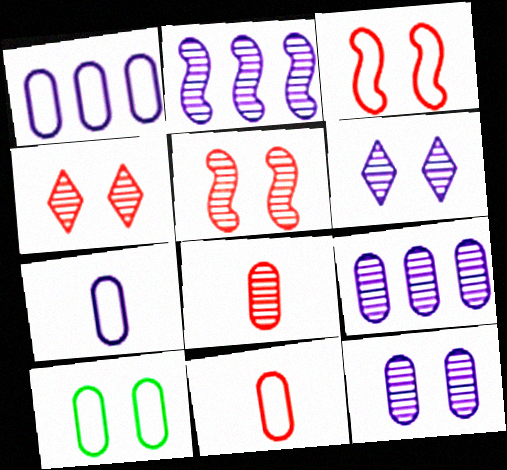[[1, 10, 11]]